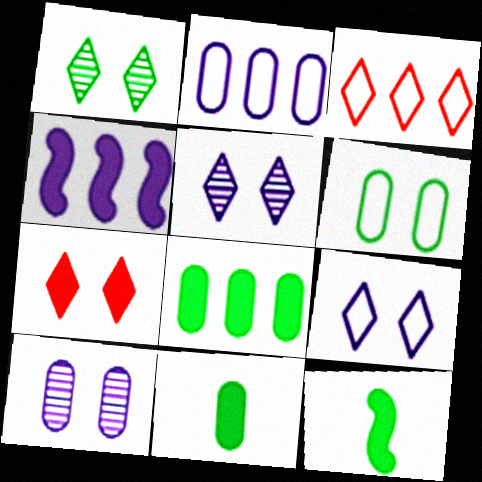[[1, 7, 9], 
[3, 10, 12], 
[4, 7, 11]]